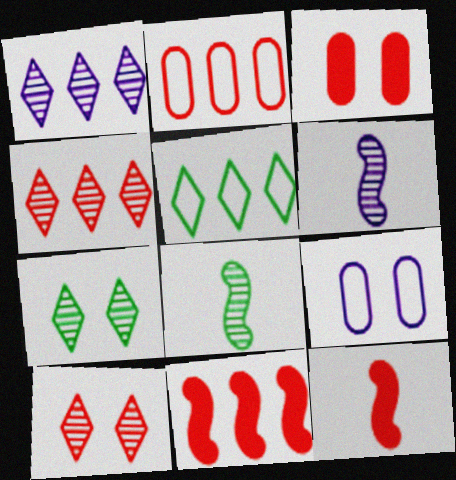[[2, 4, 11], 
[2, 10, 12], 
[3, 5, 6]]